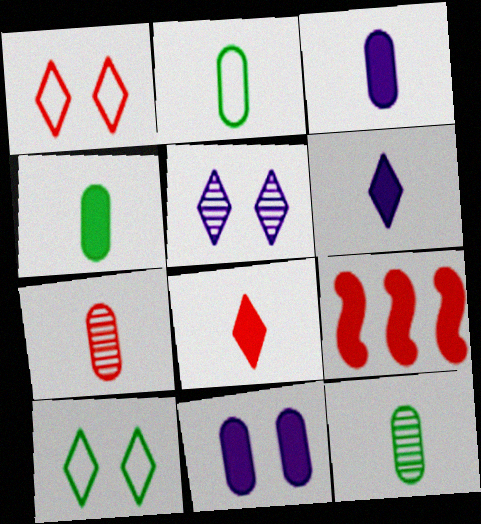[[1, 7, 9], 
[2, 3, 7], 
[2, 4, 12], 
[2, 5, 9]]